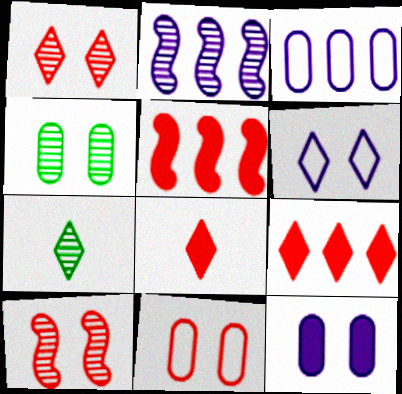[[4, 11, 12], 
[6, 7, 9]]